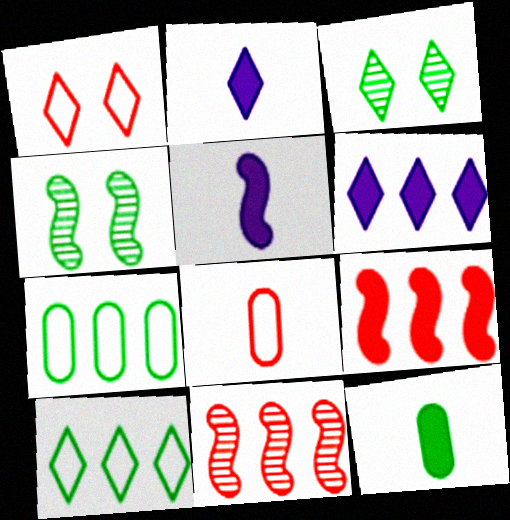[[4, 6, 8], 
[4, 10, 12], 
[6, 7, 11]]